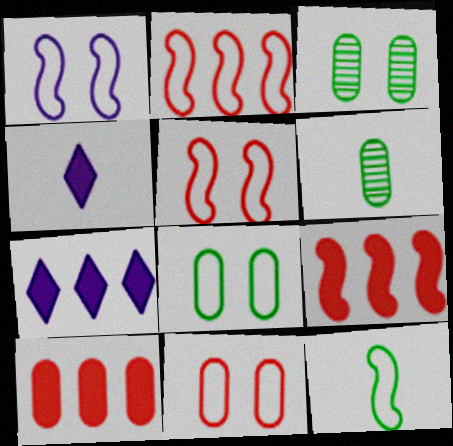[[1, 2, 12], 
[2, 3, 4], 
[5, 6, 7]]